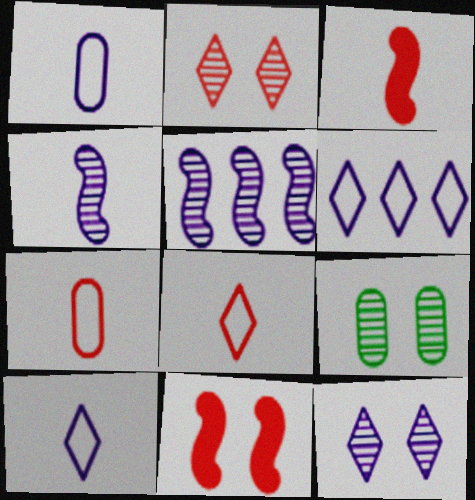[[3, 6, 9]]